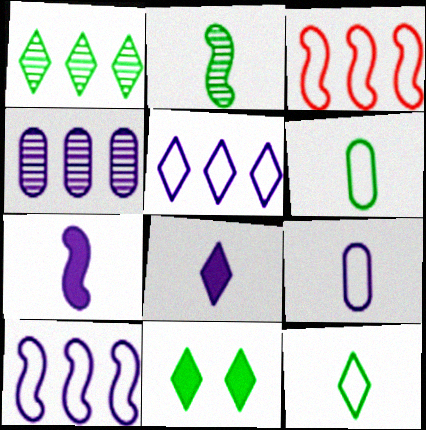[[1, 11, 12]]